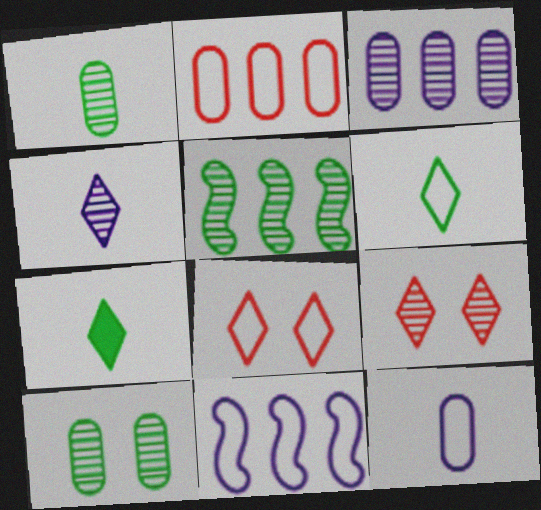[]